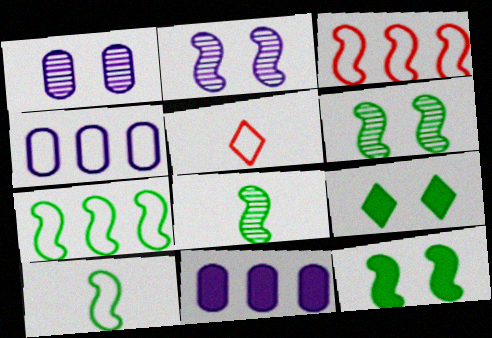[[5, 6, 11], 
[7, 8, 12]]